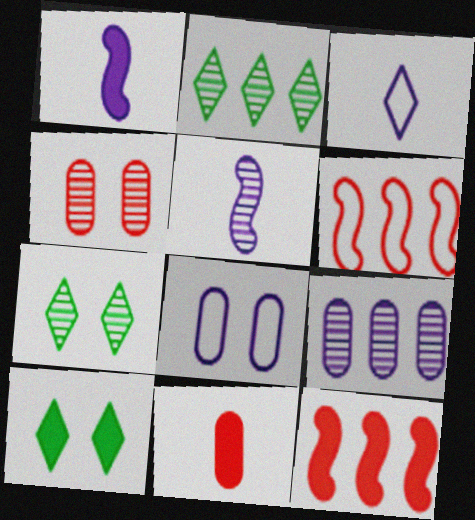[[2, 4, 5]]